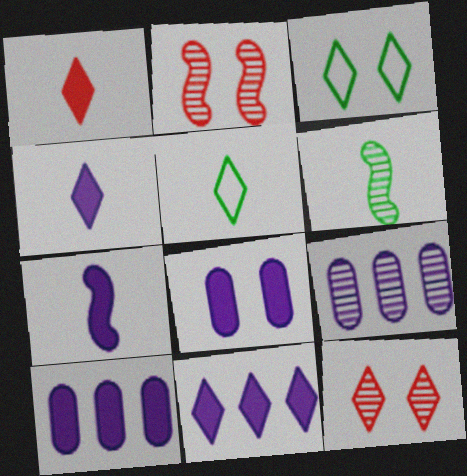[[2, 3, 8], 
[2, 5, 10], 
[5, 11, 12], 
[6, 9, 12], 
[7, 8, 11]]